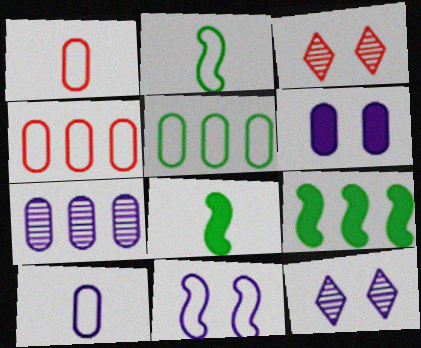[[1, 9, 12], 
[3, 9, 10], 
[4, 8, 12], 
[6, 7, 10], 
[6, 11, 12]]